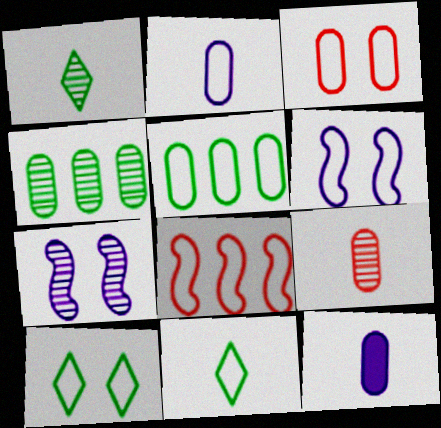[[2, 3, 5], 
[2, 8, 10], 
[3, 4, 12], 
[3, 6, 10]]